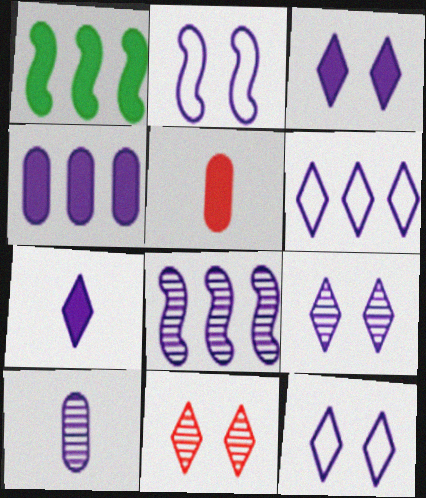[[1, 3, 5], 
[3, 9, 12], 
[4, 6, 8], 
[6, 7, 9], 
[8, 9, 10]]